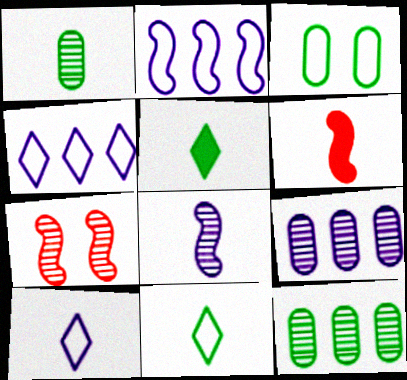[[1, 6, 10]]